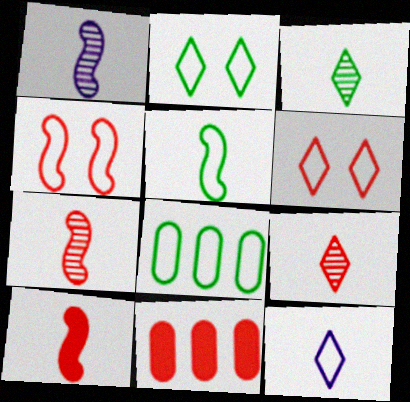[[1, 2, 11], 
[1, 5, 10], 
[2, 5, 8], 
[4, 8, 12], 
[4, 9, 11], 
[6, 7, 11]]